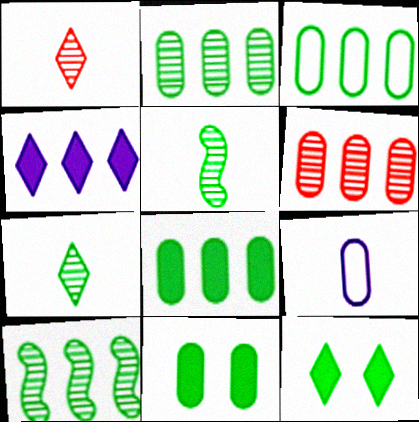[[2, 3, 8], 
[3, 5, 12], 
[6, 9, 11]]